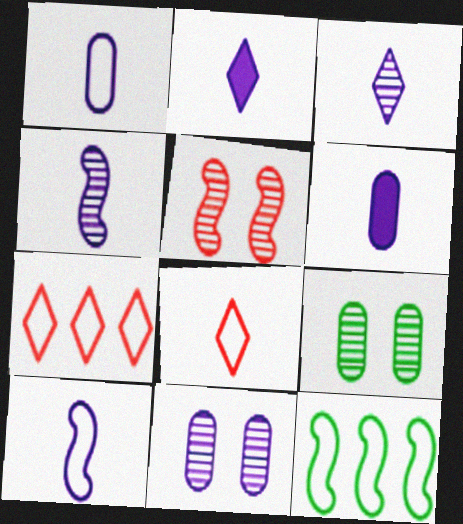[[1, 2, 4], 
[3, 6, 10]]